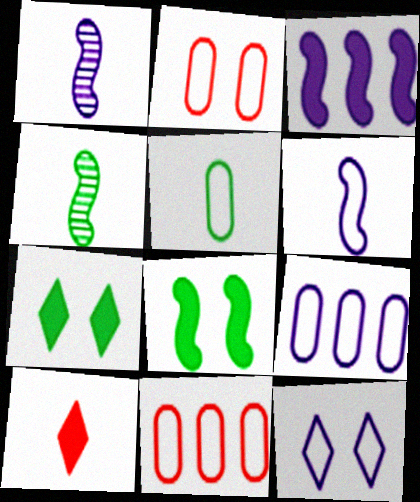[[1, 5, 10], 
[1, 7, 11], 
[2, 5, 9], 
[6, 9, 12]]